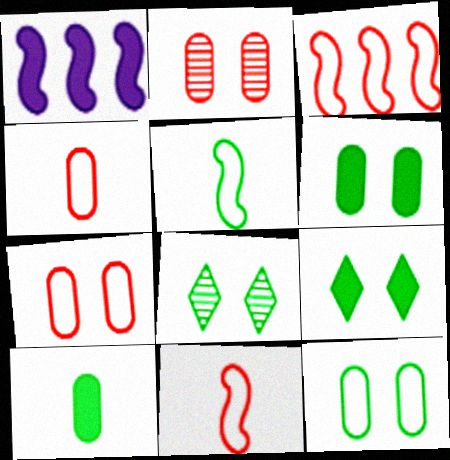[[1, 4, 8]]